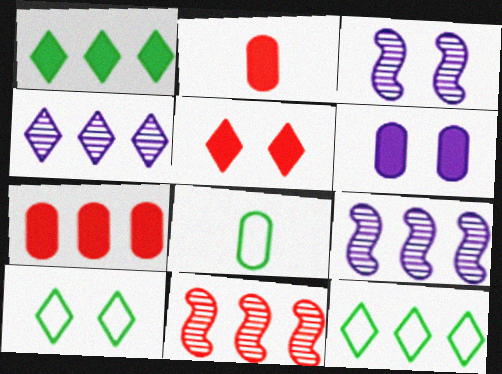[[2, 3, 12], 
[2, 9, 10], 
[5, 8, 9], 
[7, 9, 12]]